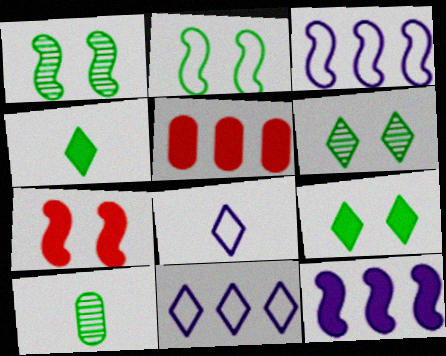[[1, 5, 8], 
[7, 10, 11]]